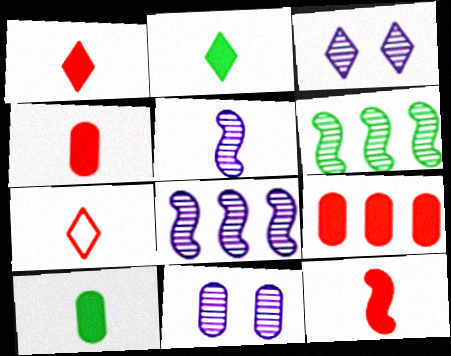[[1, 4, 12], 
[5, 7, 10]]